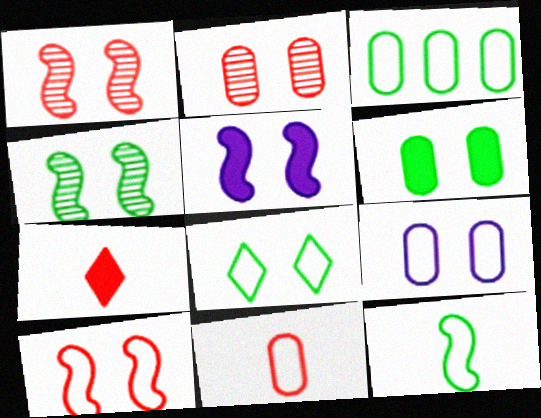[[2, 5, 8], 
[2, 6, 9], 
[3, 8, 12], 
[3, 9, 11], 
[4, 5, 10], 
[4, 6, 8], 
[8, 9, 10]]